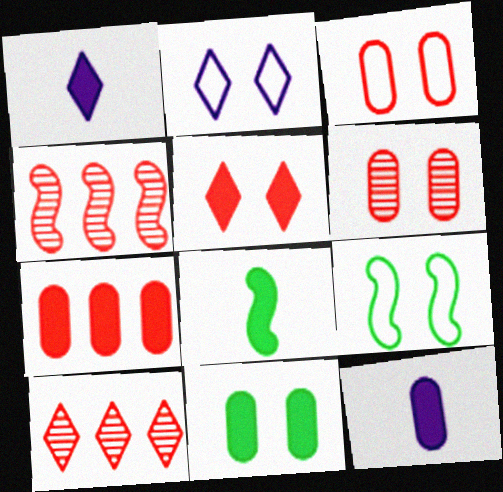[[2, 3, 9], 
[7, 11, 12], 
[9, 10, 12]]